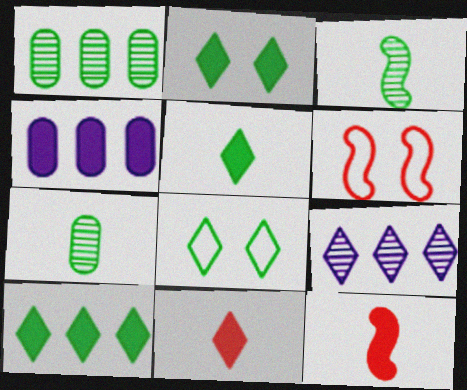[[2, 4, 12], 
[2, 5, 10], 
[8, 9, 11]]